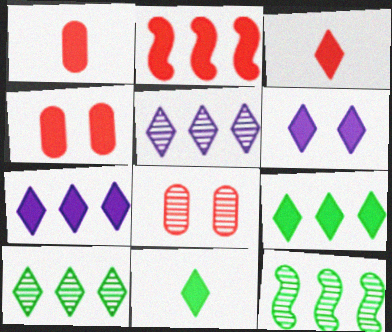[[2, 3, 4], 
[3, 6, 9]]